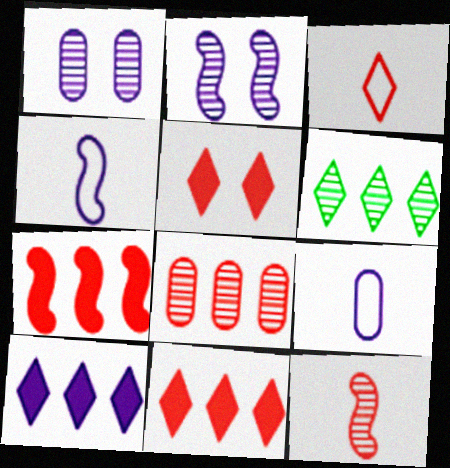[[1, 4, 10], 
[1, 6, 12], 
[2, 9, 10]]